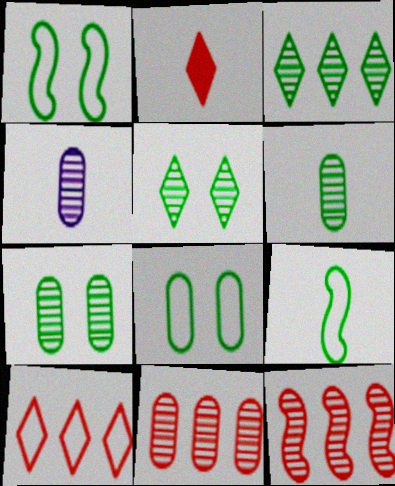[[2, 4, 9], 
[4, 5, 12], 
[4, 7, 11]]